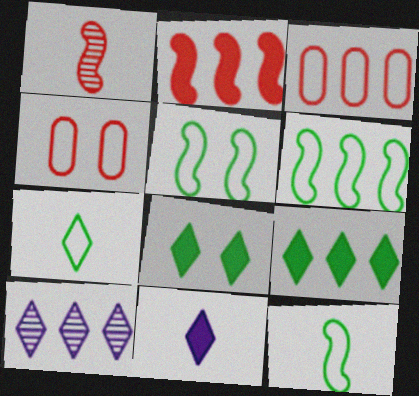[[5, 6, 12]]